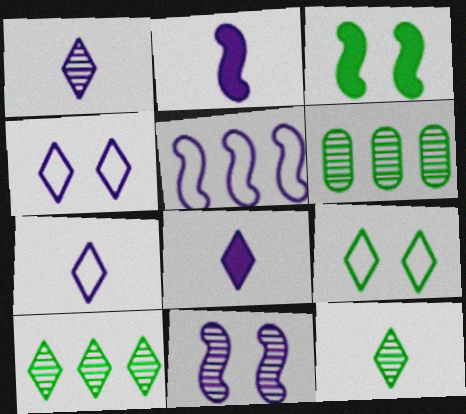[[1, 7, 8], 
[2, 5, 11]]